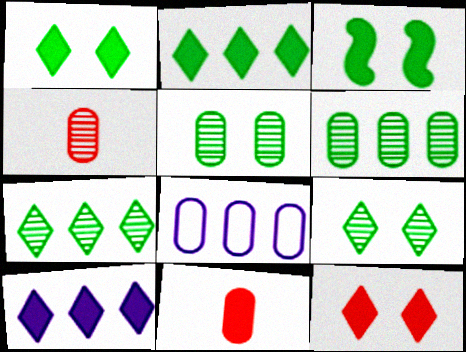[[3, 10, 11], 
[5, 8, 11]]